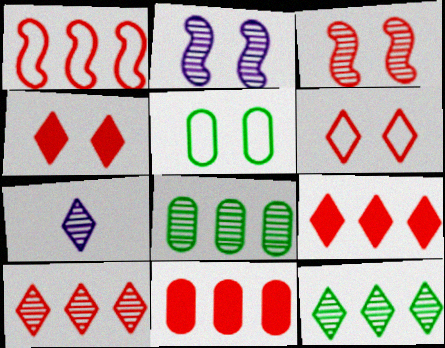[[1, 10, 11], 
[2, 4, 5], 
[3, 7, 8]]